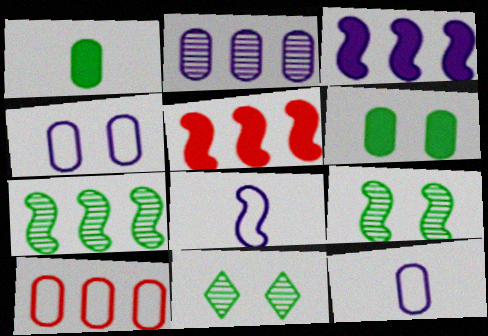[[5, 8, 9], 
[5, 11, 12]]